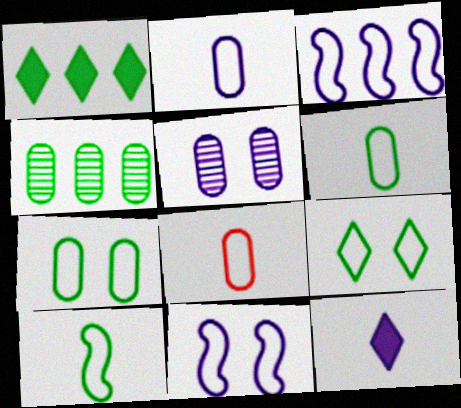[[2, 6, 8], 
[3, 5, 12], 
[3, 8, 9]]